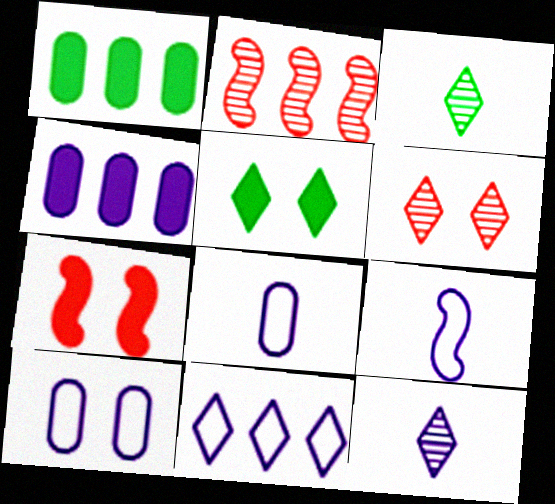[[1, 2, 11], 
[1, 6, 9], 
[2, 5, 8], 
[9, 10, 11]]